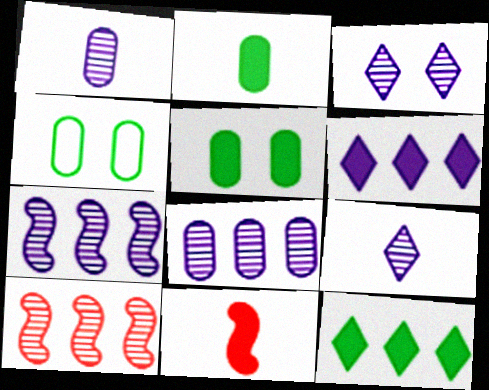[[1, 3, 7], 
[5, 6, 11]]